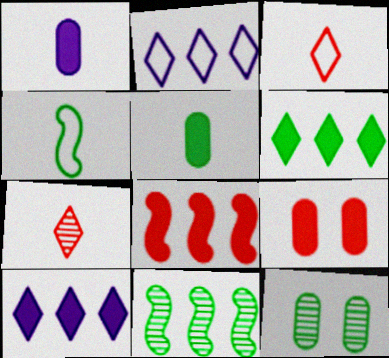[[1, 4, 7], 
[4, 6, 12]]